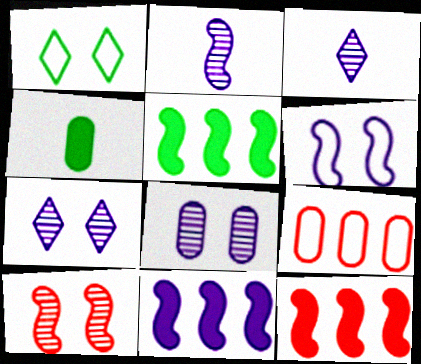[[2, 6, 11], 
[4, 8, 9], 
[5, 11, 12]]